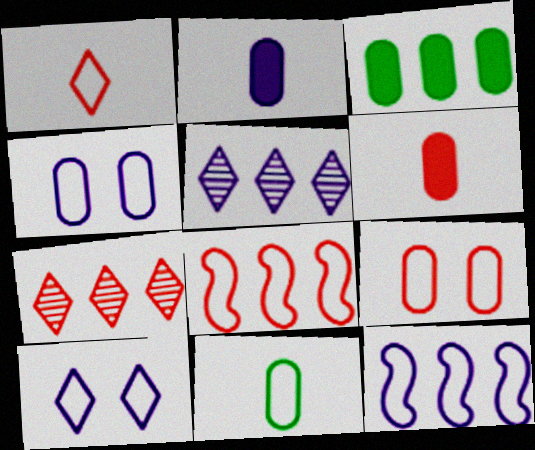[[1, 8, 9], 
[3, 5, 8], 
[3, 7, 12], 
[8, 10, 11]]